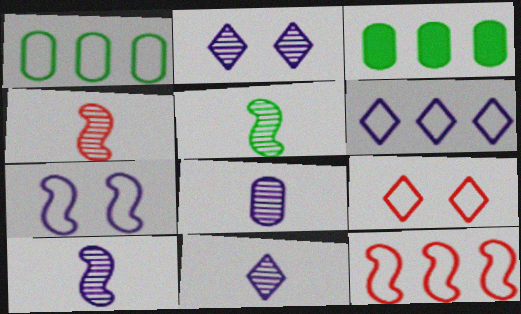[[1, 6, 12], 
[3, 9, 10], 
[4, 5, 10], 
[8, 10, 11]]